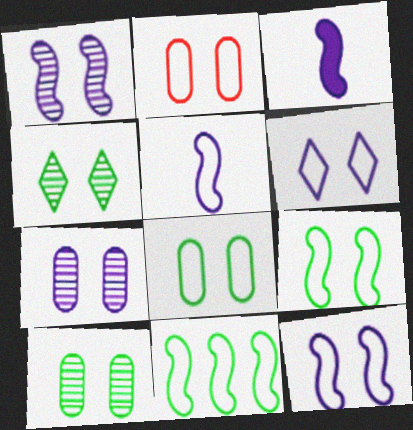[[2, 6, 9]]